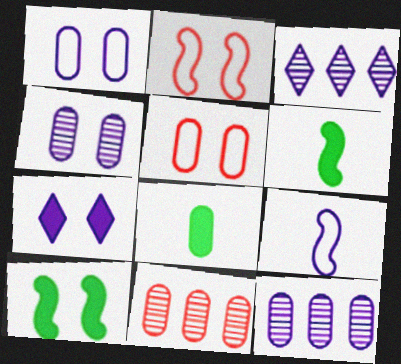[[1, 8, 11], 
[2, 3, 8], 
[3, 5, 6], 
[5, 8, 12], 
[7, 9, 12]]